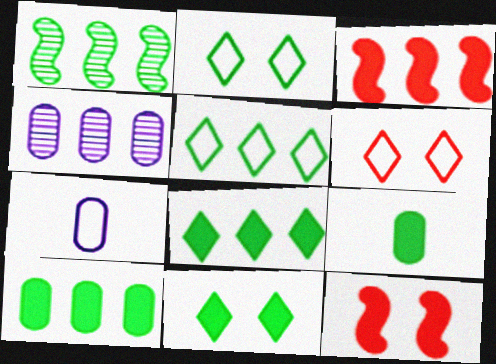[[1, 2, 9], 
[1, 5, 10], 
[3, 4, 5]]